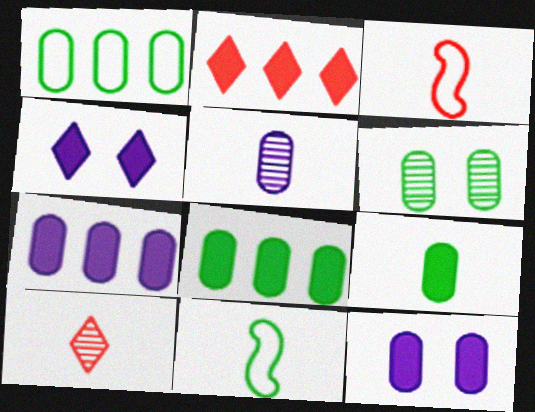[[1, 6, 9]]